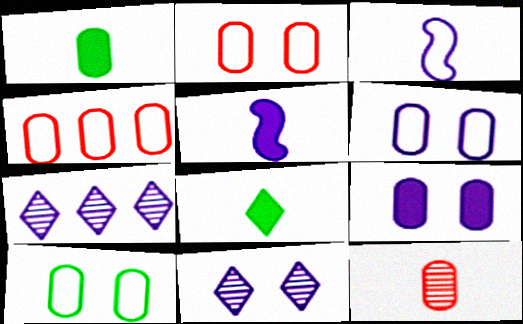[[2, 6, 10], 
[3, 7, 9], 
[3, 8, 12], 
[5, 6, 7]]